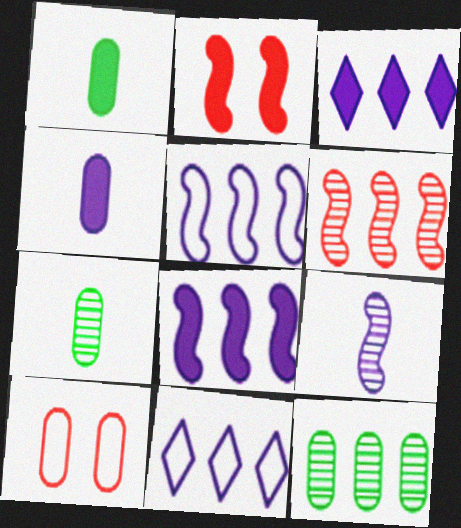[[1, 2, 3], 
[2, 7, 11], 
[4, 10, 12]]